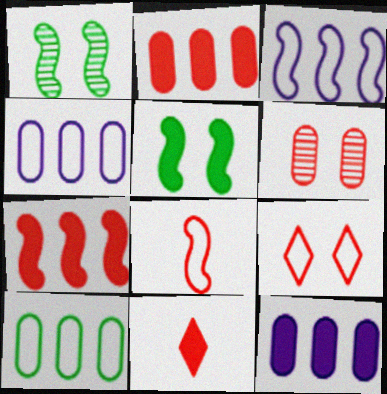[[1, 4, 11], 
[5, 11, 12]]